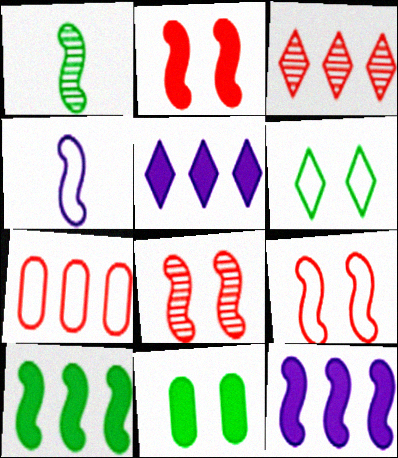[[1, 9, 12], 
[2, 8, 9], 
[3, 4, 11], 
[4, 6, 7], 
[4, 8, 10]]